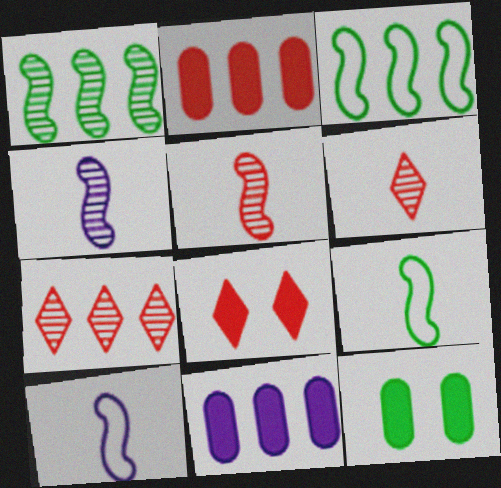[[3, 7, 11], 
[7, 10, 12]]